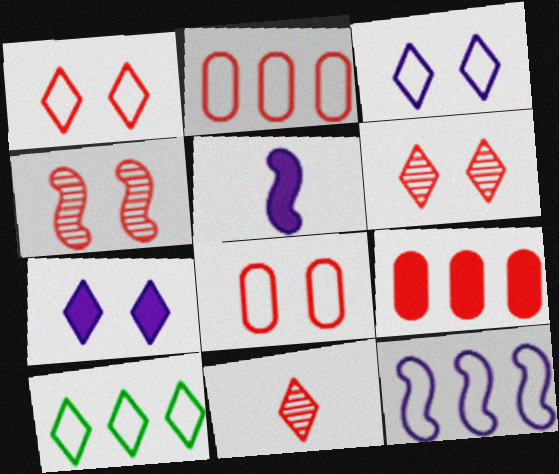[[2, 10, 12], 
[7, 10, 11]]